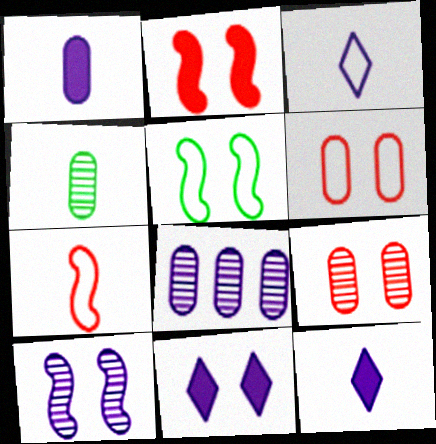[[2, 5, 10], 
[4, 7, 12], 
[4, 8, 9], 
[5, 9, 11]]